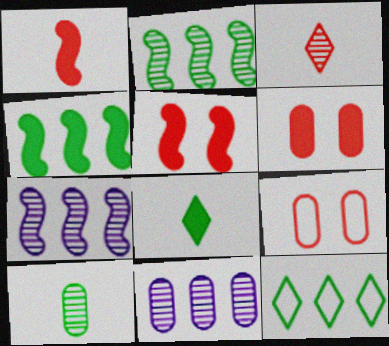[[7, 8, 9]]